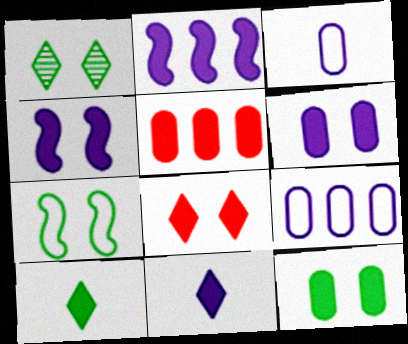[[1, 7, 12], 
[2, 6, 11], 
[4, 5, 10], 
[4, 8, 12]]